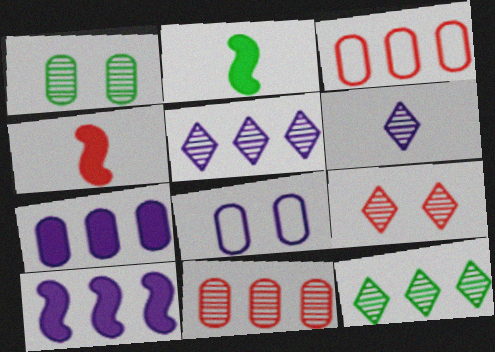[[3, 4, 9], 
[3, 10, 12], 
[4, 8, 12], 
[6, 8, 10], 
[6, 9, 12]]